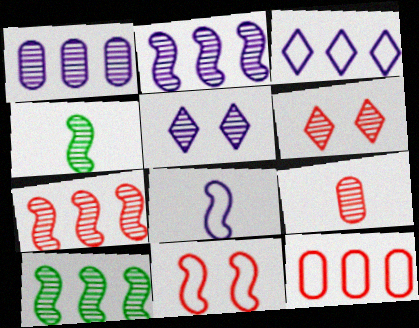[[1, 4, 6], 
[2, 7, 10], 
[5, 9, 10], 
[6, 7, 9]]